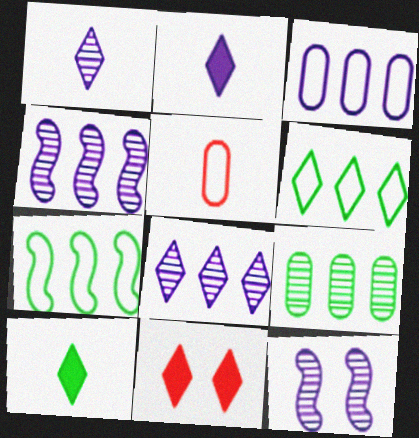[[1, 6, 11], 
[2, 3, 12]]